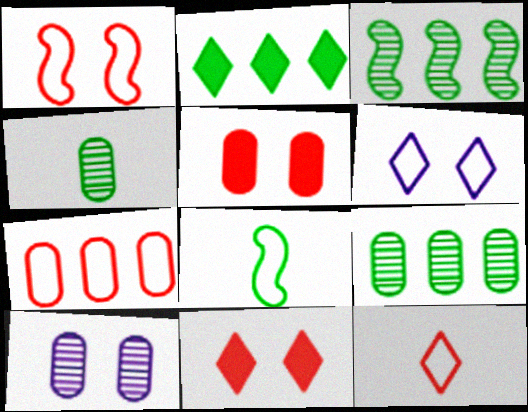[[1, 7, 12], 
[6, 7, 8]]